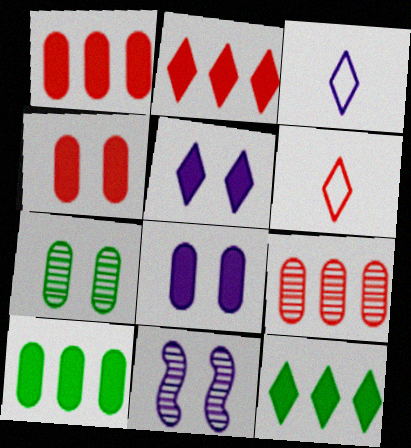[[6, 10, 11]]